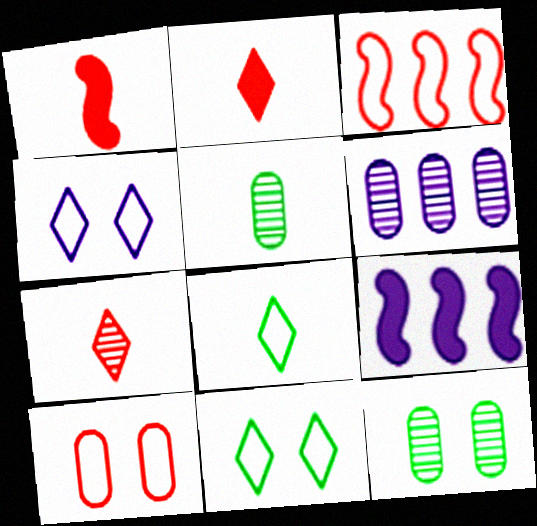[[1, 6, 11]]